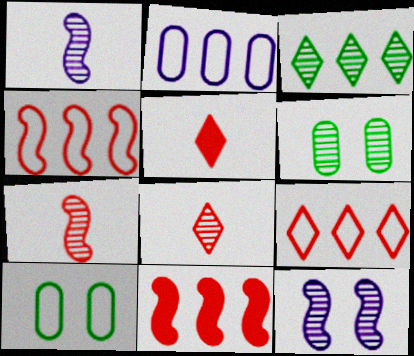[[2, 3, 11]]